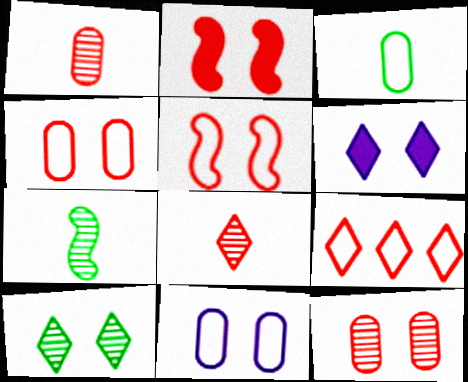[[1, 2, 9], 
[2, 10, 11]]